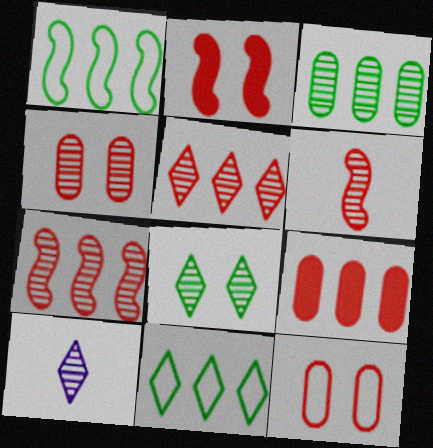[[4, 5, 6], 
[5, 8, 10]]